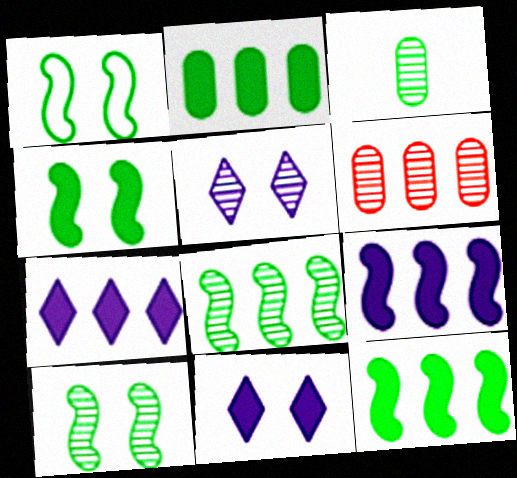[[1, 4, 10]]